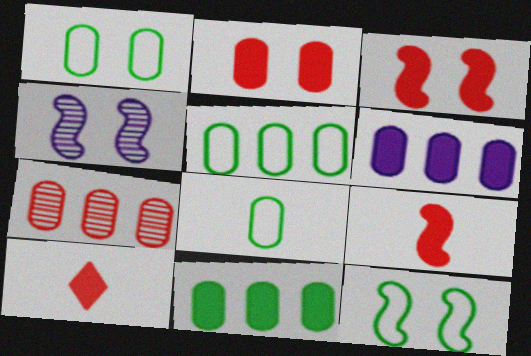[[1, 5, 8], 
[3, 4, 12], 
[4, 5, 10], 
[5, 6, 7]]